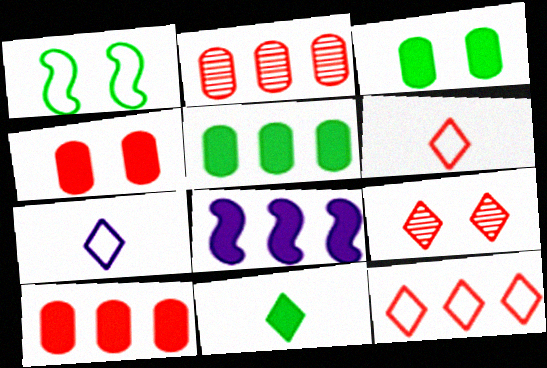[[4, 8, 11]]